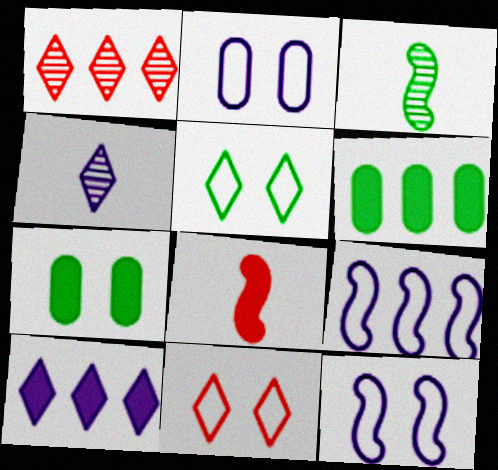[[1, 6, 9], 
[3, 5, 6], 
[7, 8, 10]]